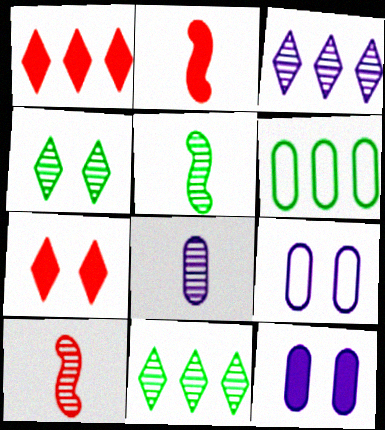[[1, 5, 9], 
[2, 9, 11]]